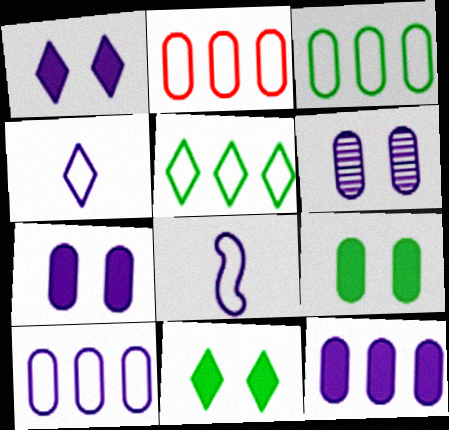[[2, 3, 10]]